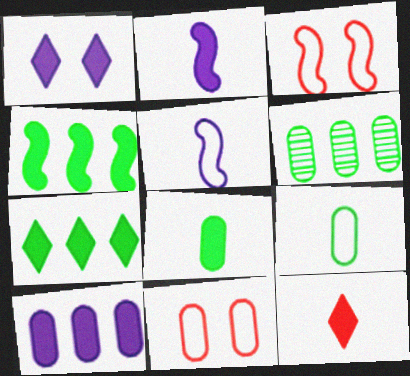[[1, 2, 10], 
[1, 7, 12], 
[2, 8, 12]]